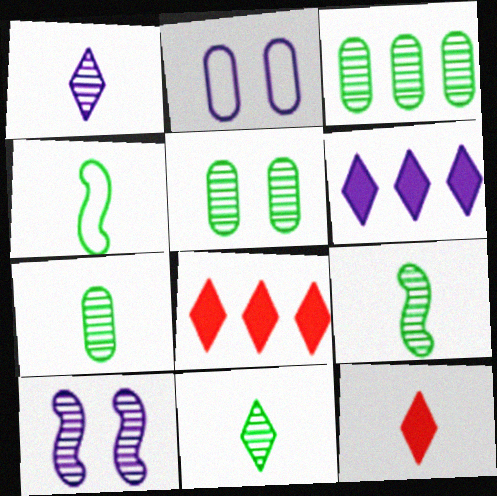[[2, 8, 9], 
[3, 5, 7], 
[7, 9, 11]]